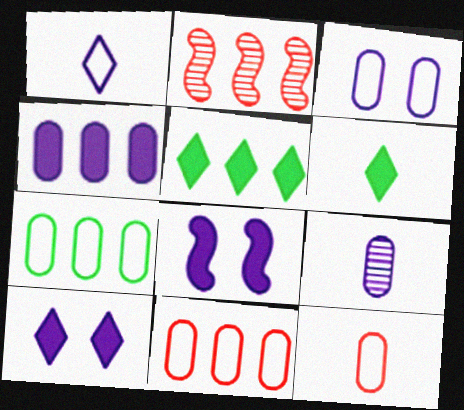[[2, 3, 6], 
[3, 4, 9], 
[3, 7, 12]]